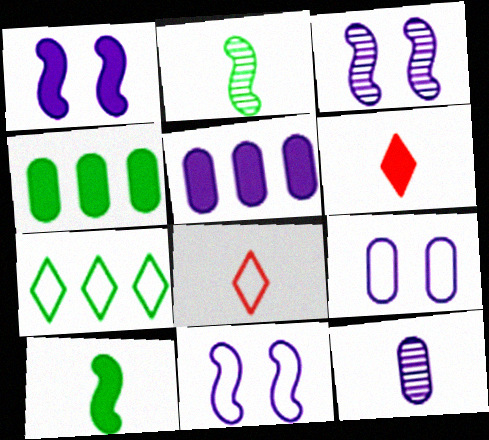[[1, 3, 11], 
[1, 4, 6], 
[3, 4, 8], 
[5, 9, 12], 
[8, 10, 12]]